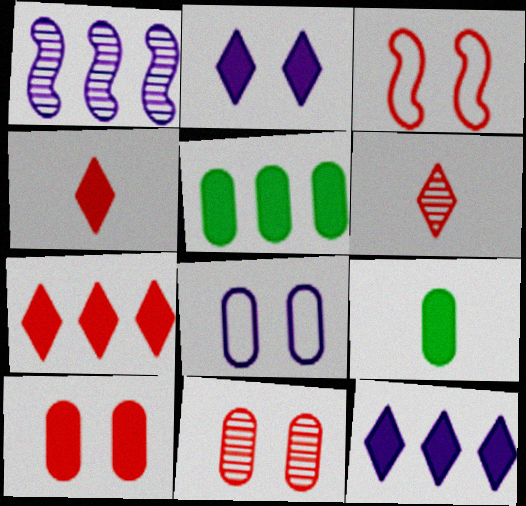[]